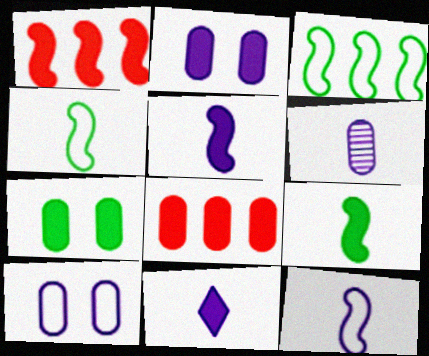[[1, 7, 11], 
[6, 11, 12]]